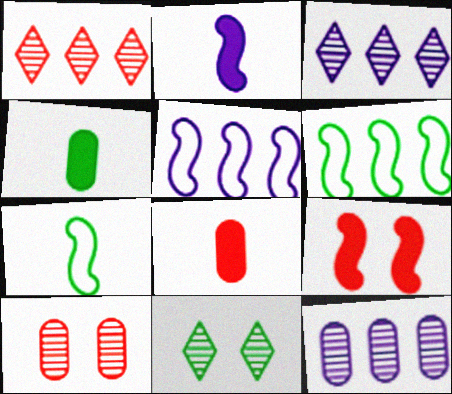[[4, 6, 11], 
[5, 8, 11]]